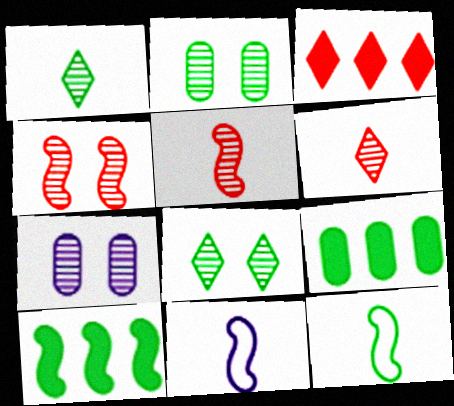[[2, 3, 11], 
[3, 7, 12], 
[4, 7, 8], 
[4, 10, 11], 
[8, 9, 12]]